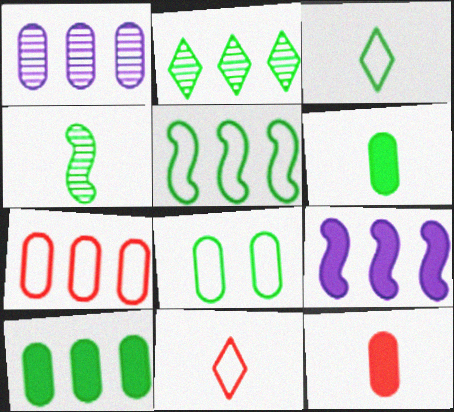[[1, 7, 10], 
[1, 8, 12], 
[2, 5, 10], 
[2, 7, 9], 
[3, 4, 6], 
[3, 5, 8]]